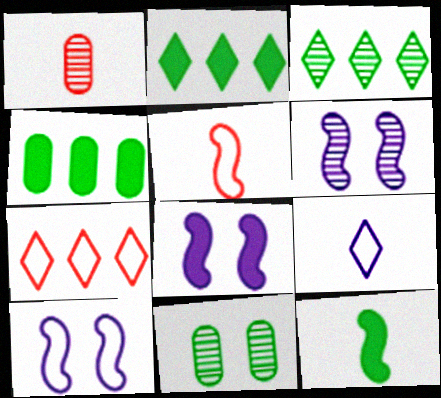[[1, 2, 10], 
[1, 3, 6], 
[1, 9, 12], 
[6, 8, 10]]